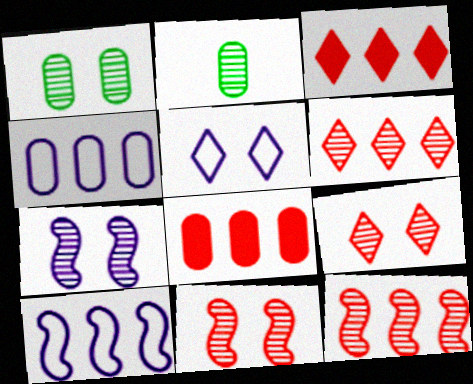[[1, 7, 9], 
[2, 6, 7]]